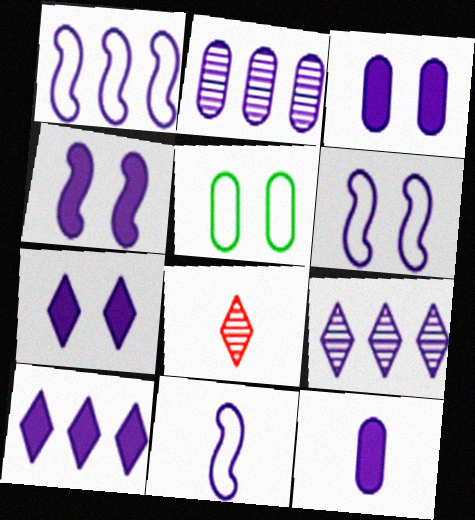[[1, 2, 10], 
[1, 6, 11], 
[2, 7, 11], 
[3, 4, 7], 
[3, 9, 11], 
[4, 10, 12], 
[6, 9, 12]]